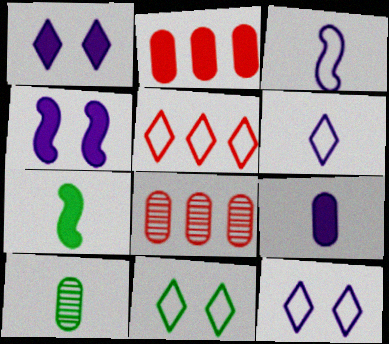[[1, 2, 7], 
[4, 5, 10], 
[5, 6, 11], 
[7, 8, 12]]